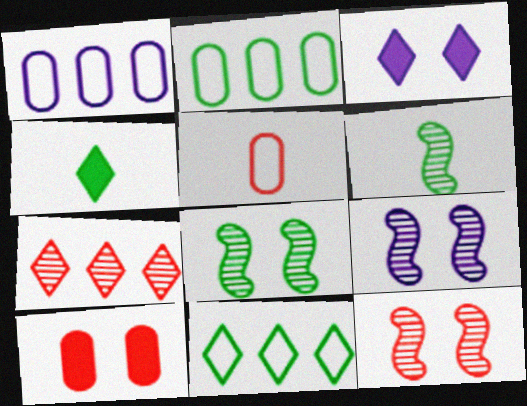[[1, 4, 12], 
[2, 4, 8], 
[8, 9, 12]]